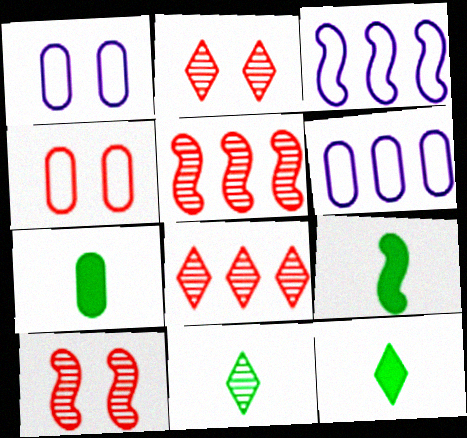[[1, 5, 12], 
[1, 8, 9], 
[2, 3, 7], 
[2, 6, 9], 
[3, 9, 10], 
[6, 10, 12], 
[7, 9, 12]]